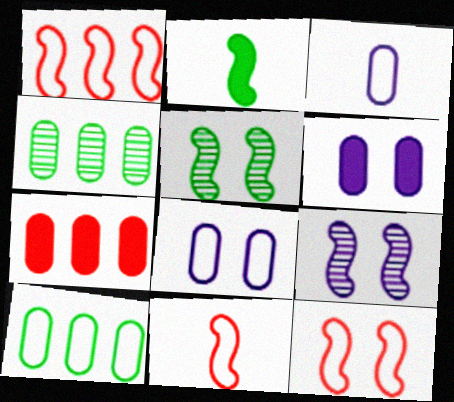[[1, 2, 9], 
[1, 11, 12]]